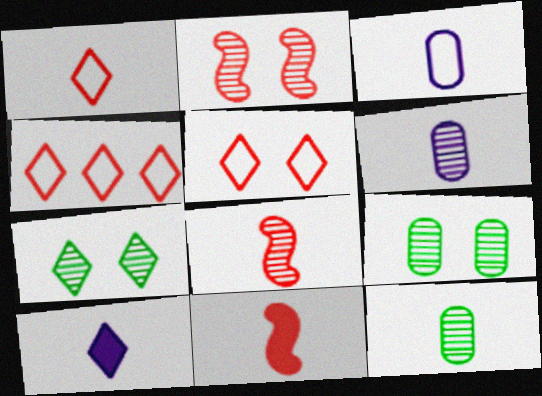[[1, 4, 5], 
[4, 7, 10]]